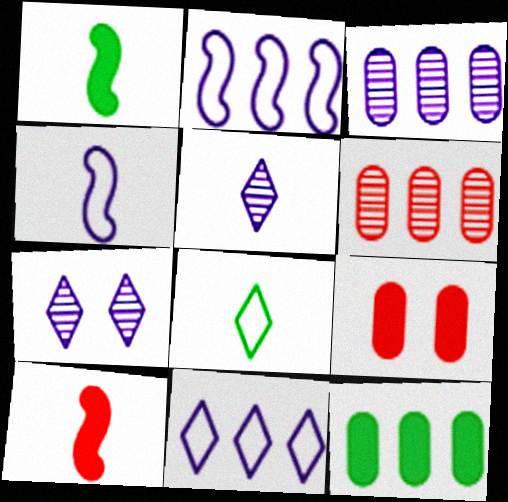[]